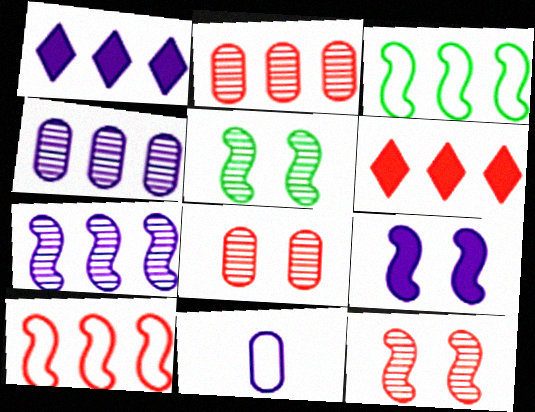[[1, 2, 3], 
[2, 6, 10], 
[3, 4, 6], 
[5, 6, 11]]